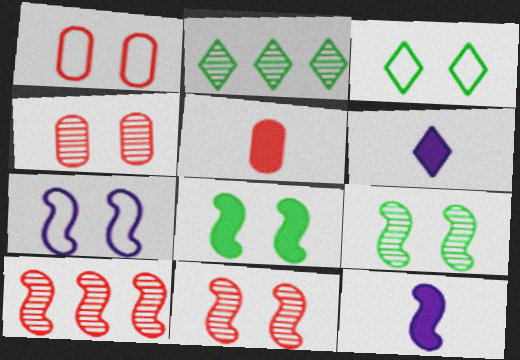[[1, 2, 12], 
[1, 3, 7], 
[2, 5, 7], 
[7, 8, 11]]